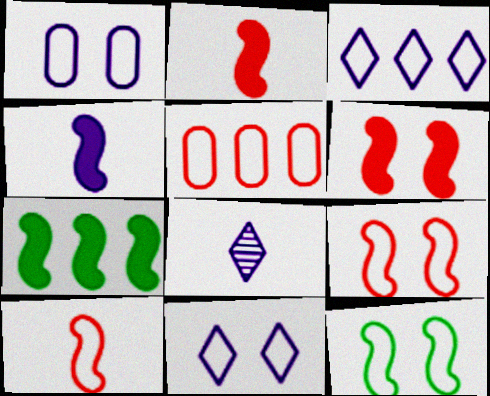[[4, 6, 7]]